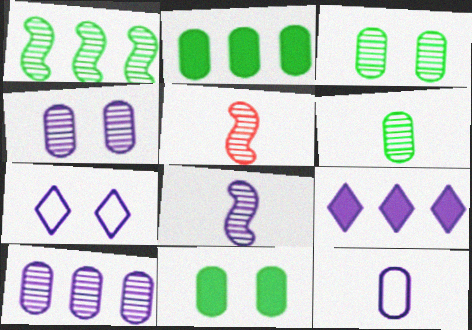[[2, 5, 7]]